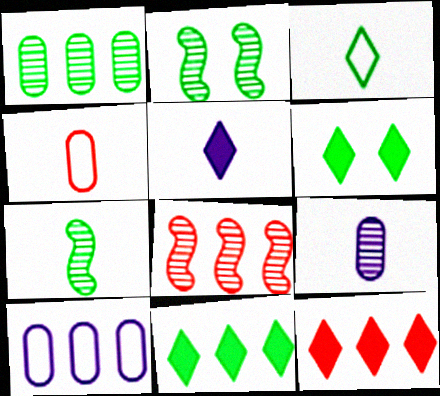[[4, 5, 7], 
[5, 6, 12], 
[8, 10, 11]]